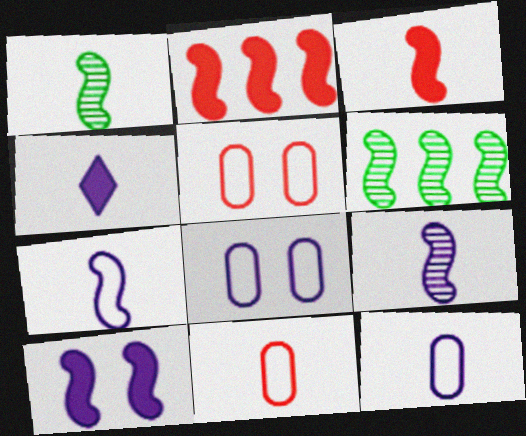[[1, 3, 7], 
[1, 4, 11], 
[4, 5, 6], 
[4, 9, 12]]